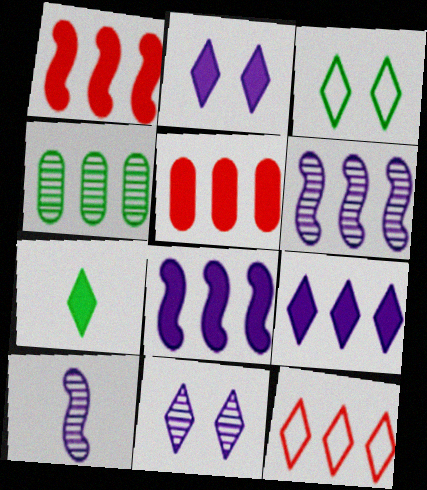[[3, 5, 10], 
[4, 8, 12], 
[7, 11, 12]]